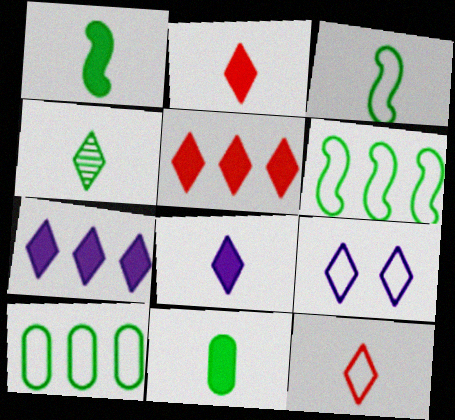[[3, 4, 11], 
[4, 5, 9], 
[4, 8, 12]]